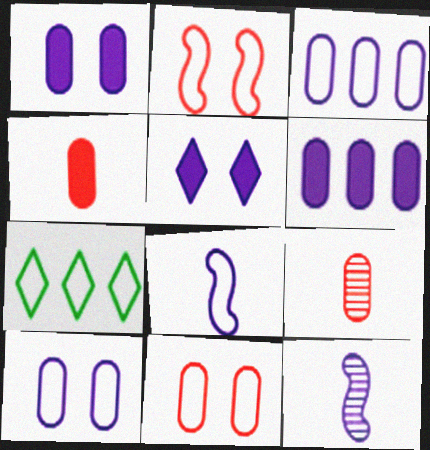[[3, 5, 12], 
[7, 8, 11]]